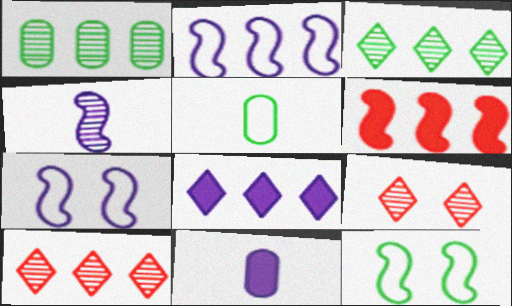[[1, 4, 9], 
[4, 6, 12], 
[10, 11, 12]]